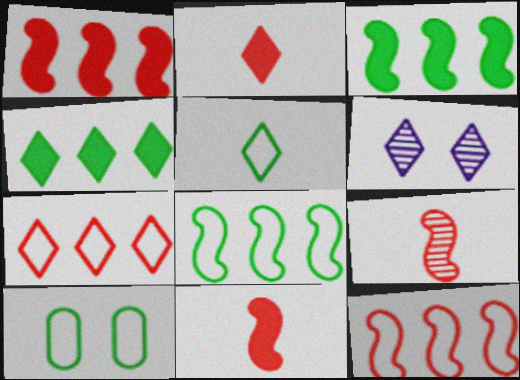[[5, 8, 10]]